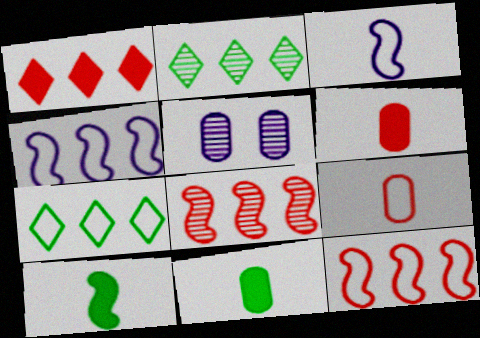[]